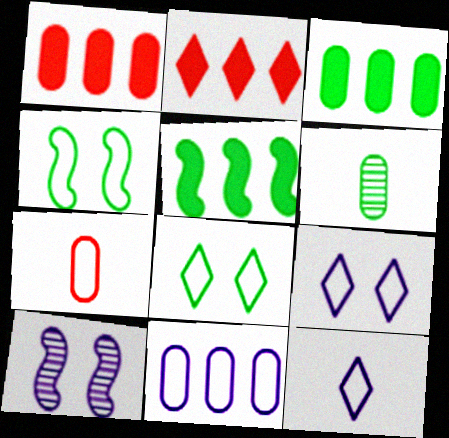[[5, 6, 8]]